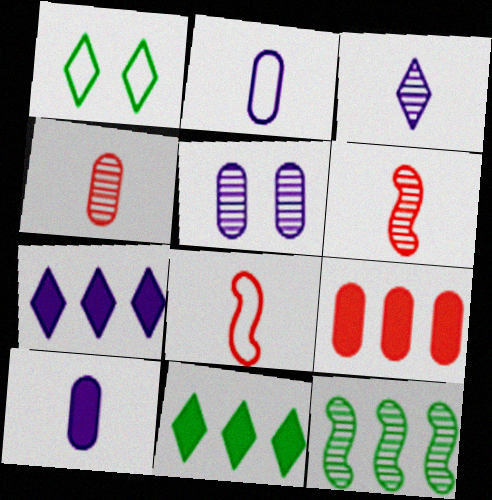[[5, 8, 11]]